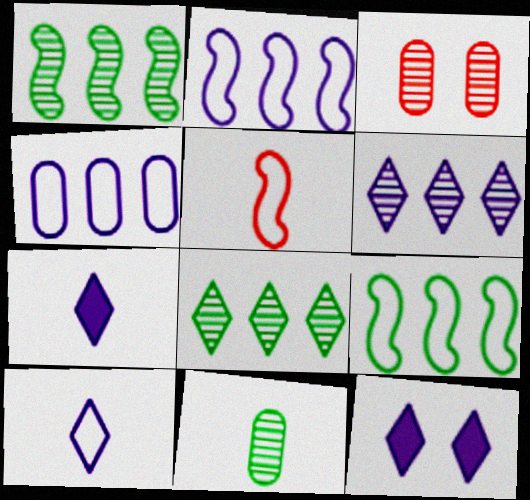[[3, 7, 9], 
[5, 7, 11], 
[6, 10, 12]]